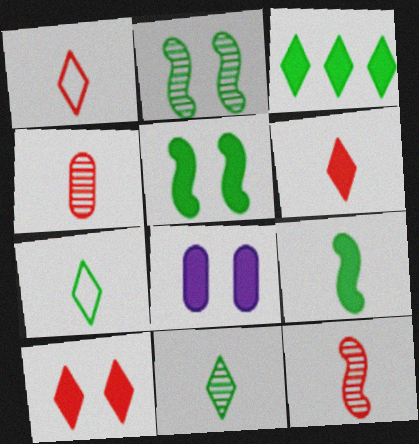[[5, 8, 10]]